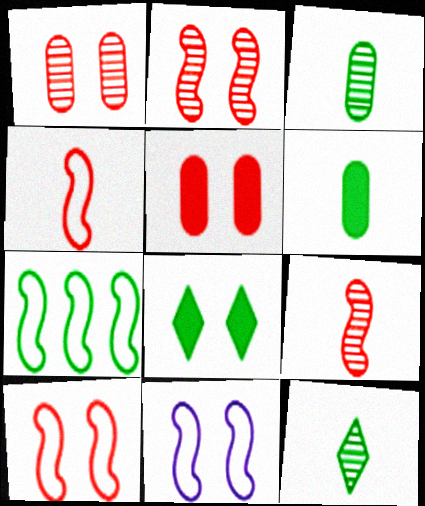[[1, 8, 11], 
[3, 7, 8], 
[4, 7, 11]]